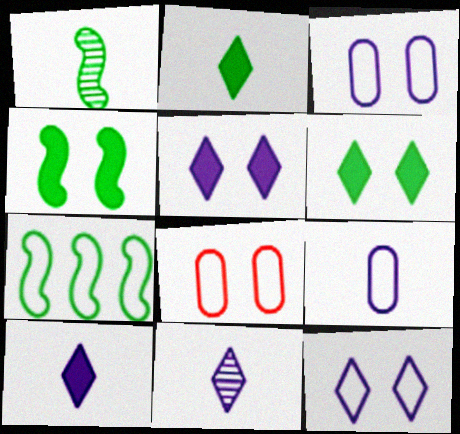[[1, 4, 7]]